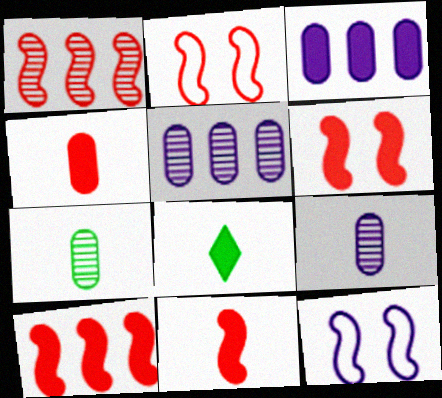[[1, 2, 11], 
[2, 5, 8], 
[3, 6, 8], 
[6, 10, 11]]